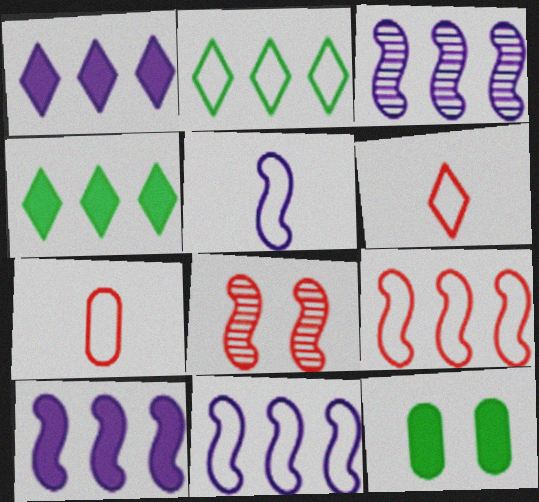[[3, 6, 12], 
[3, 10, 11]]